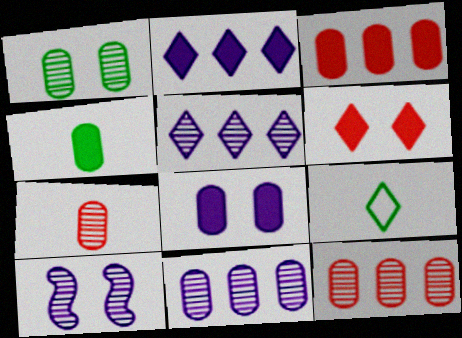[[1, 7, 11], 
[3, 4, 8], 
[3, 9, 10], 
[5, 6, 9]]